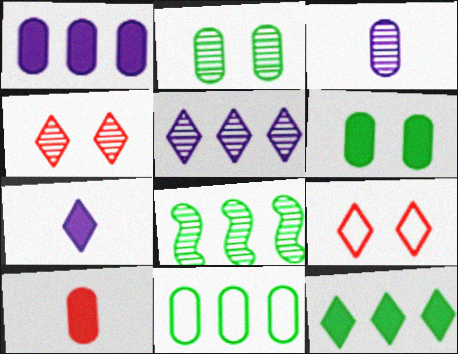[[1, 6, 10], 
[3, 4, 8], 
[8, 11, 12]]